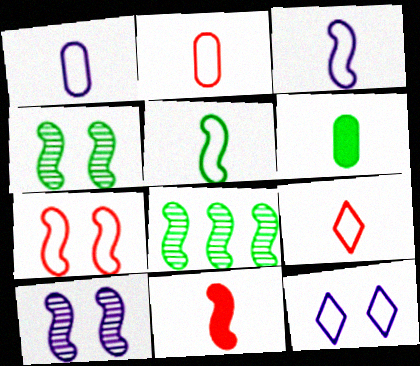[[1, 5, 9]]